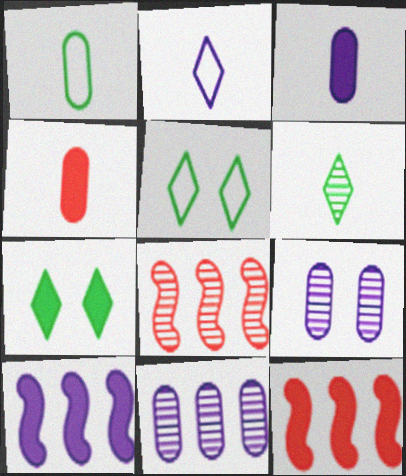[[2, 9, 10], 
[3, 5, 8], 
[3, 7, 12], 
[4, 7, 10], 
[6, 8, 9]]